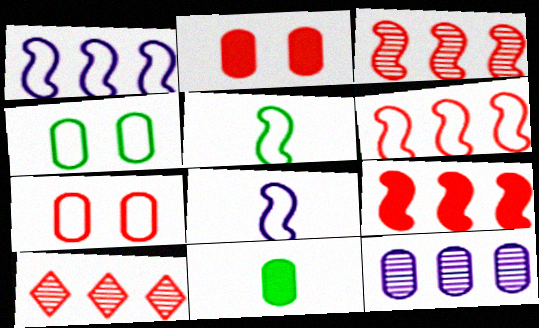[[3, 6, 9], 
[7, 11, 12]]